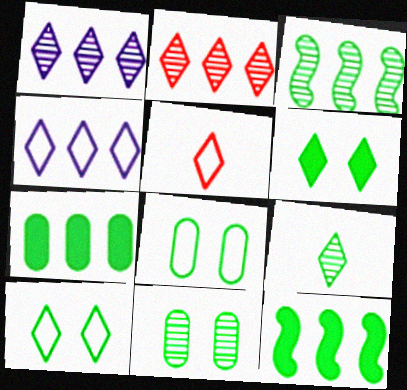[[1, 5, 6], 
[3, 9, 11], 
[4, 5, 10], 
[8, 9, 12]]